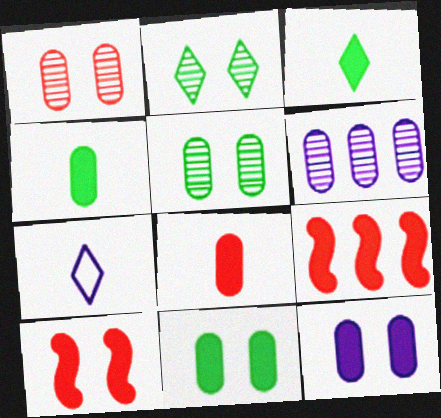[[3, 9, 12], 
[5, 7, 9]]